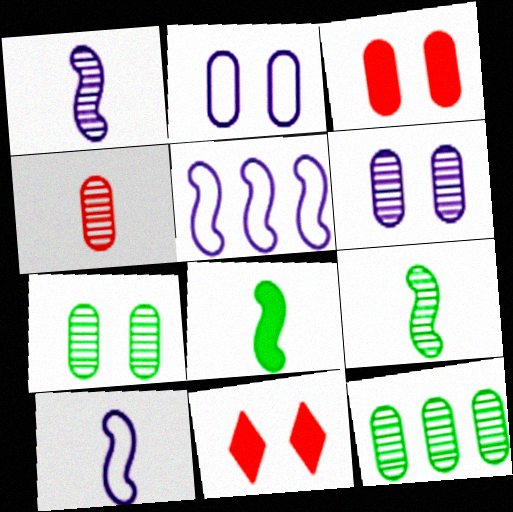[[2, 3, 7], 
[4, 6, 12], 
[10, 11, 12]]